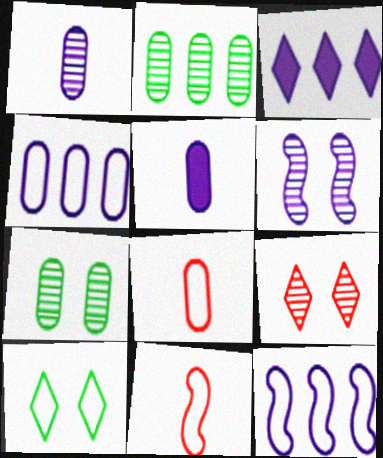[[3, 7, 11], 
[4, 10, 11], 
[6, 7, 9], 
[8, 10, 12]]